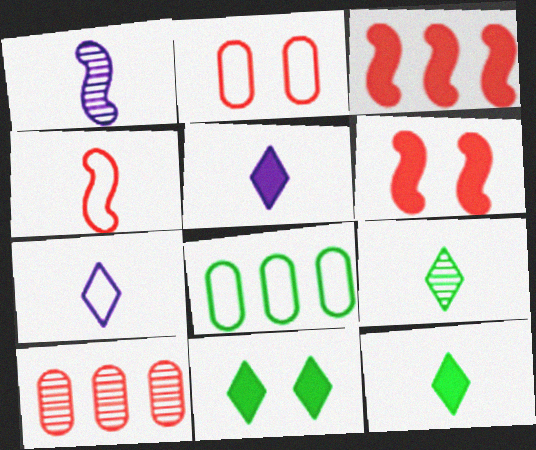[]